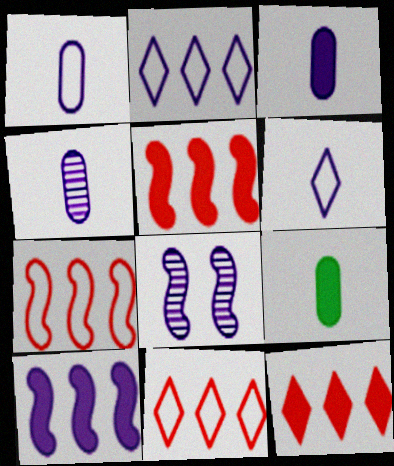[[1, 3, 4], 
[2, 3, 8], 
[8, 9, 11]]